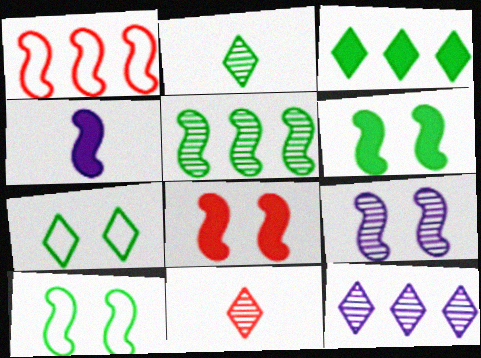[[2, 3, 7], 
[8, 9, 10]]